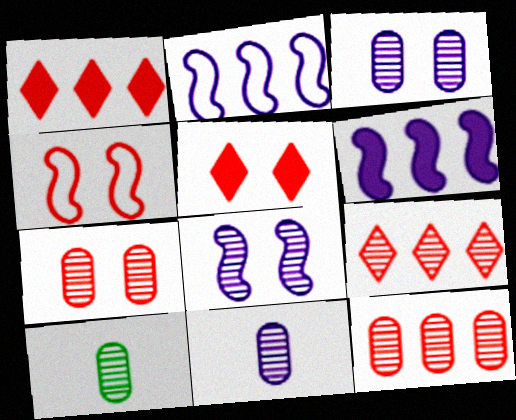[[2, 5, 10], 
[3, 10, 12], 
[4, 5, 7], 
[8, 9, 10]]